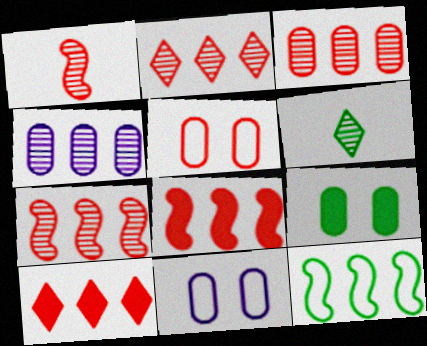[[1, 5, 10], 
[2, 3, 7], 
[4, 10, 12], 
[6, 8, 11], 
[6, 9, 12]]